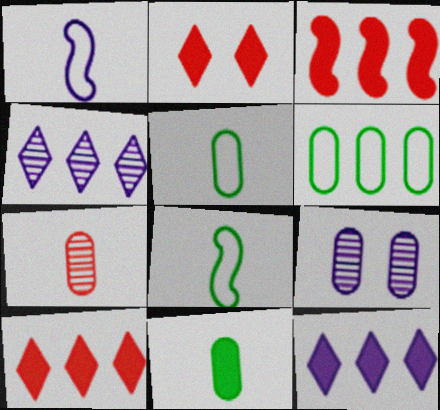[[1, 9, 12], 
[3, 4, 6], 
[8, 9, 10]]